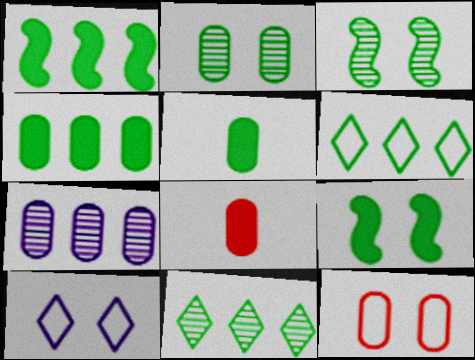[[3, 5, 6], 
[5, 7, 12]]